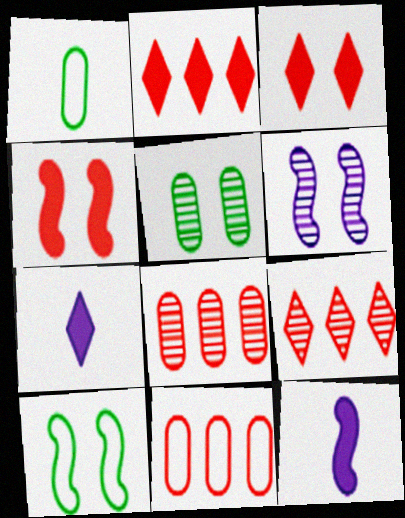[[1, 2, 6], 
[4, 6, 10], 
[7, 8, 10]]